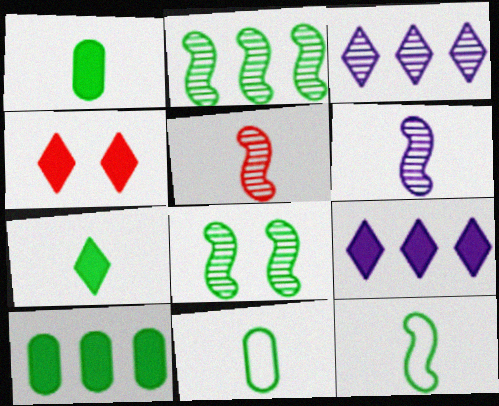[[4, 7, 9]]